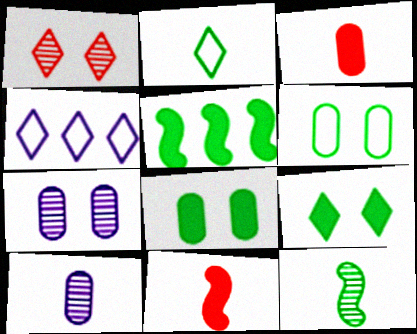[[2, 10, 11]]